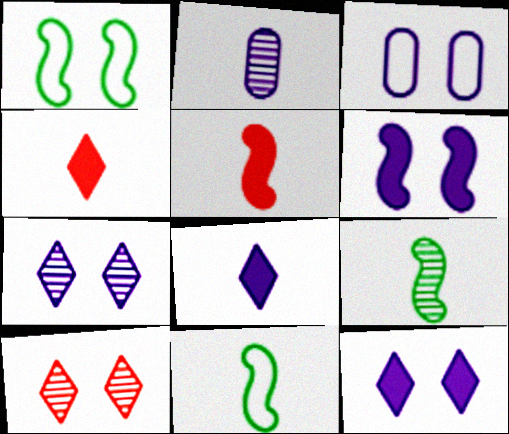[[2, 4, 11], 
[3, 6, 7]]